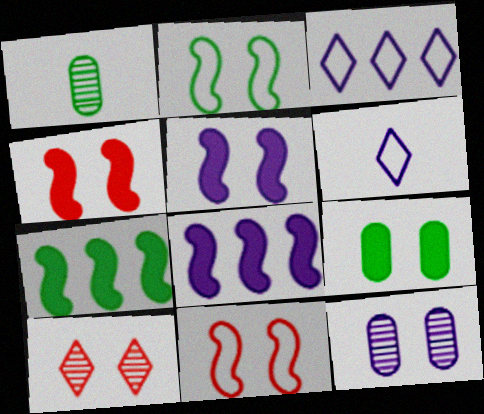[[1, 3, 4], 
[6, 8, 12]]